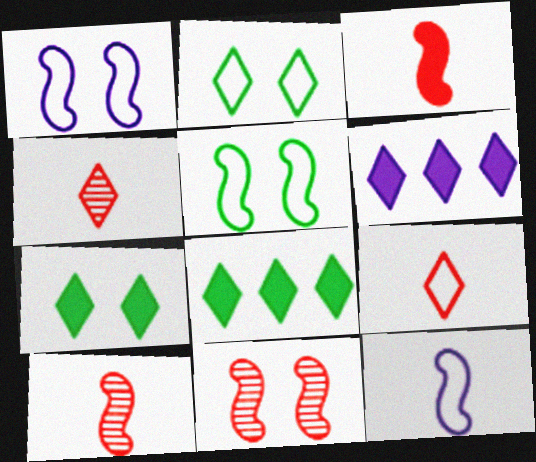[[2, 4, 6]]